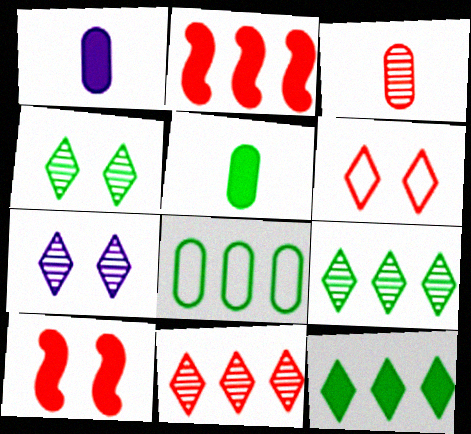[[1, 10, 12], 
[2, 3, 6]]